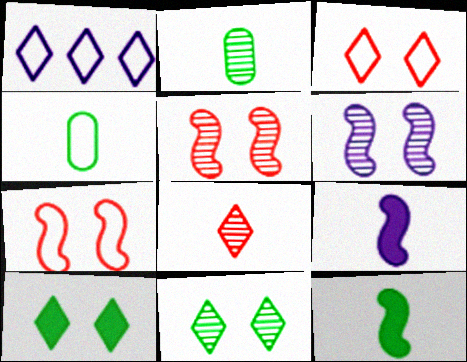[[1, 4, 7], 
[1, 8, 10], 
[4, 8, 9]]